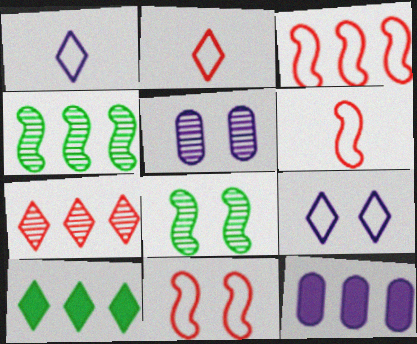[[2, 8, 12], 
[3, 6, 11], 
[5, 6, 10]]